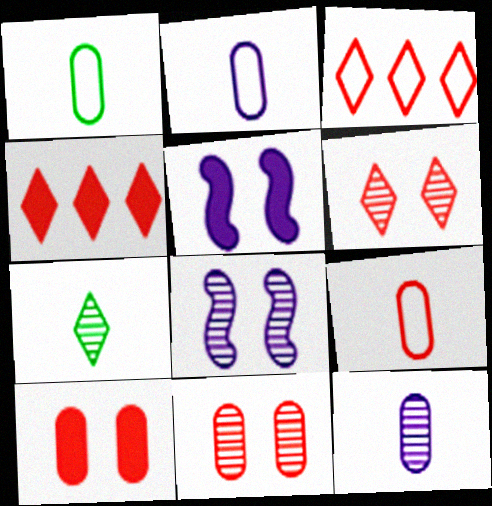[[1, 2, 9], 
[1, 4, 8]]